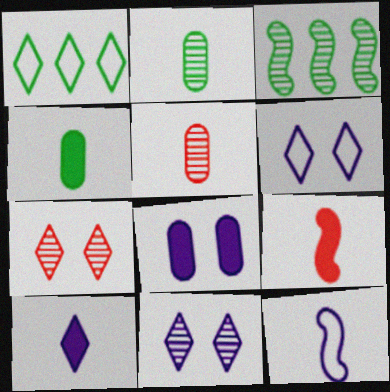[[1, 7, 10], 
[3, 5, 11], 
[4, 9, 10]]